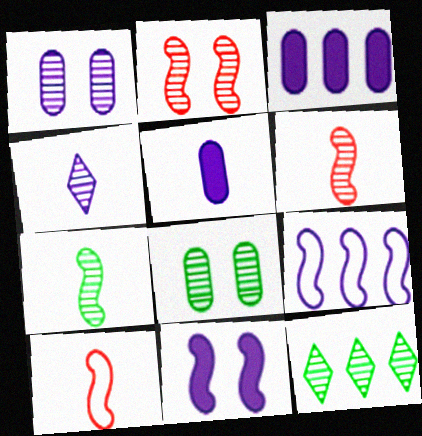[[1, 6, 12], 
[7, 8, 12]]